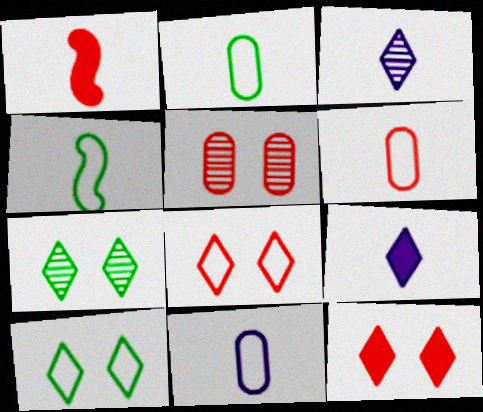[[1, 2, 3], 
[2, 6, 11]]